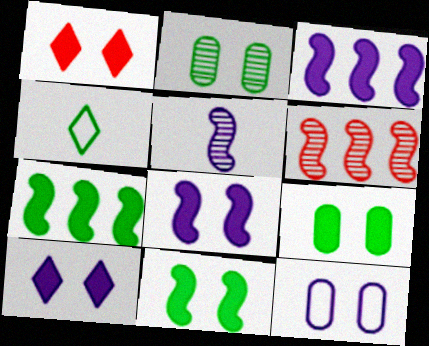[[1, 8, 9], 
[2, 4, 7]]